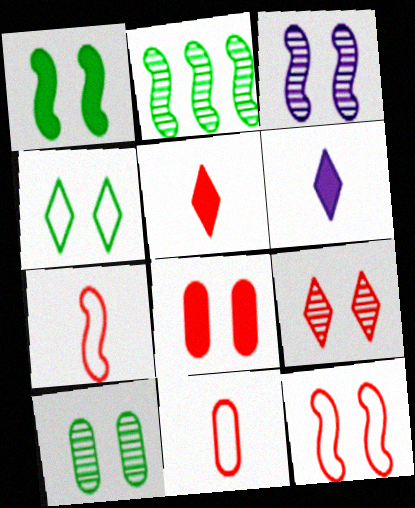[[1, 3, 12], 
[1, 4, 10], 
[3, 4, 8], 
[3, 9, 10], 
[8, 9, 12]]